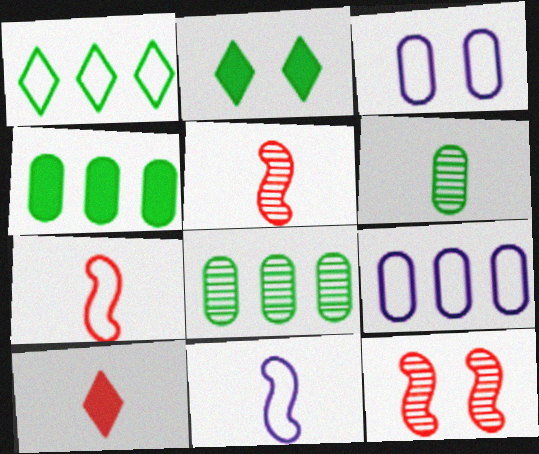[[1, 3, 7], 
[2, 3, 12], 
[2, 5, 9], 
[6, 10, 11]]